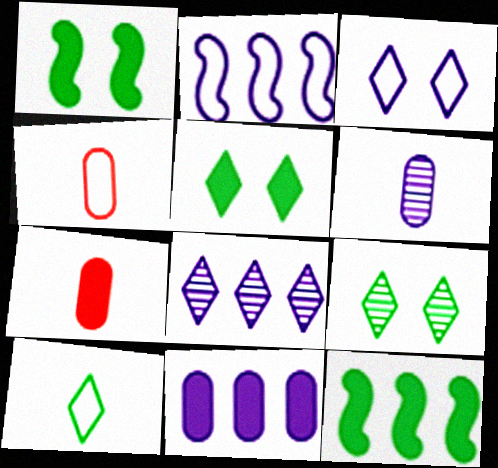[[1, 4, 8], 
[2, 7, 9], 
[2, 8, 11]]